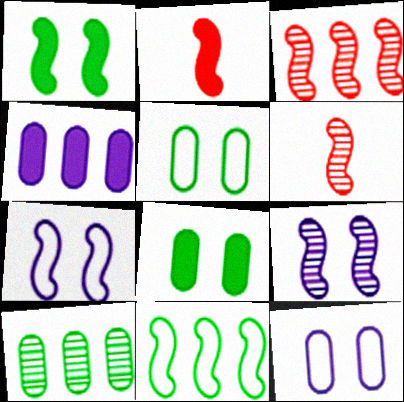[[2, 9, 11]]